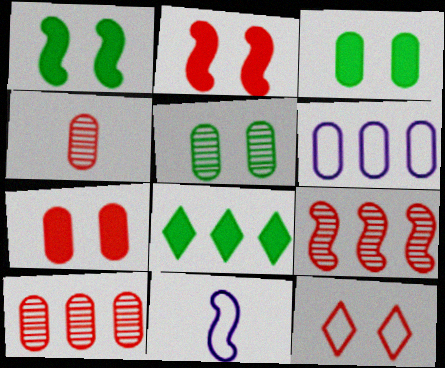[[1, 9, 11], 
[3, 4, 6], 
[6, 8, 9]]